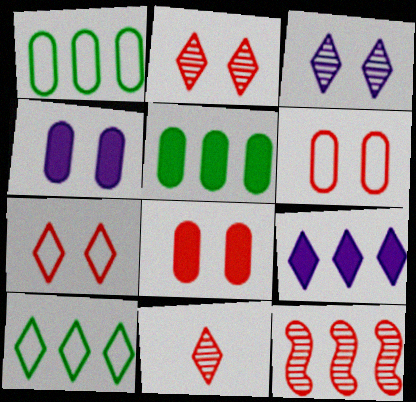[[1, 9, 12]]